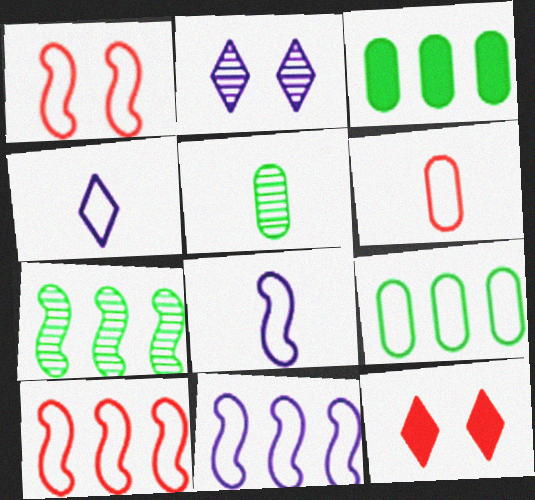[[1, 4, 9], 
[5, 11, 12]]